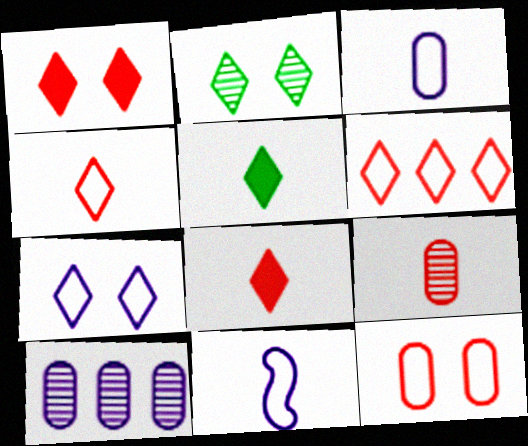[[1, 2, 7], 
[5, 9, 11]]